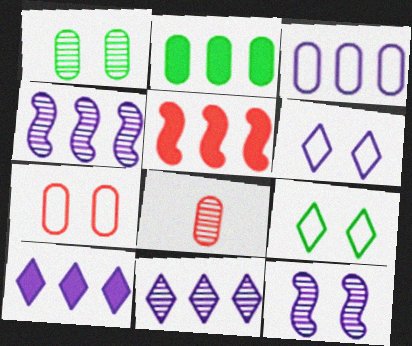[[2, 5, 10], 
[3, 4, 10]]